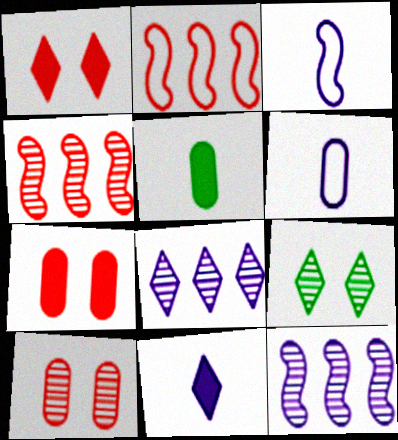[]